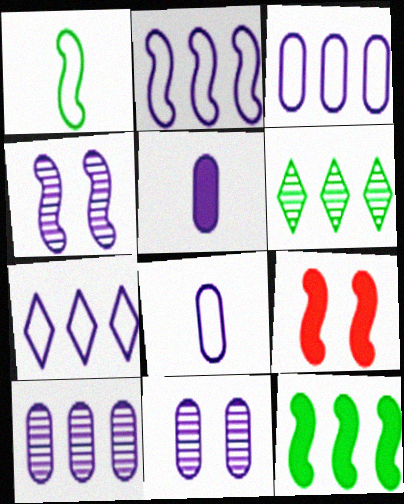[[2, 3, 7], 
[3, 5, 11], 
[4, 5, 7], 
[6, 8, 9]]